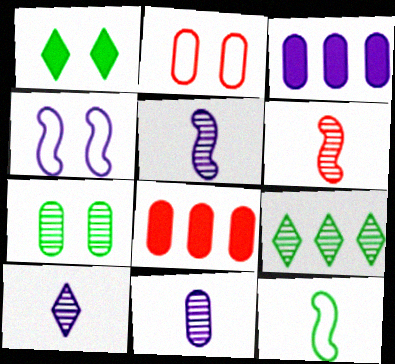[[3, 4, 10], 
[5, 10, 11]]